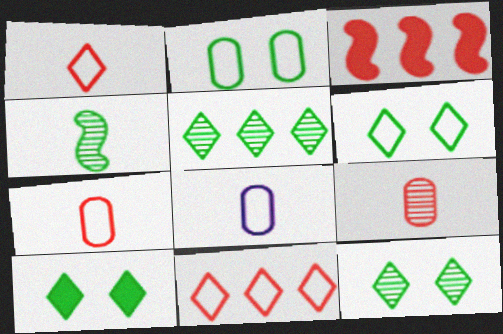[[3, 8, 12], 
[6, 10, 12]]